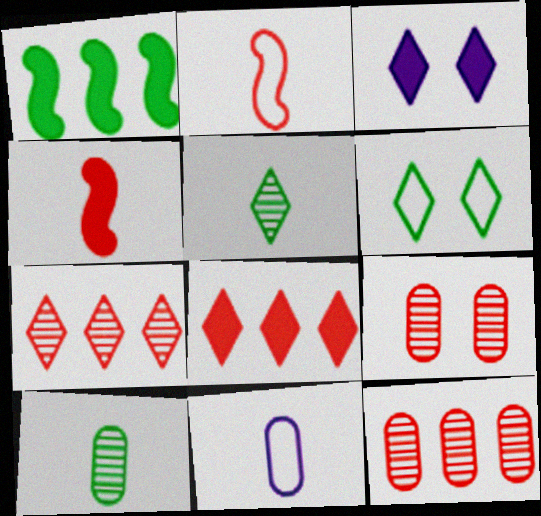[[1, 6, 10], 
[2, 8, 9], 
[4, 5, 11]]